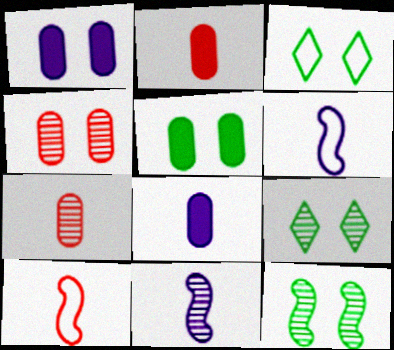[[3, 5, 12]]